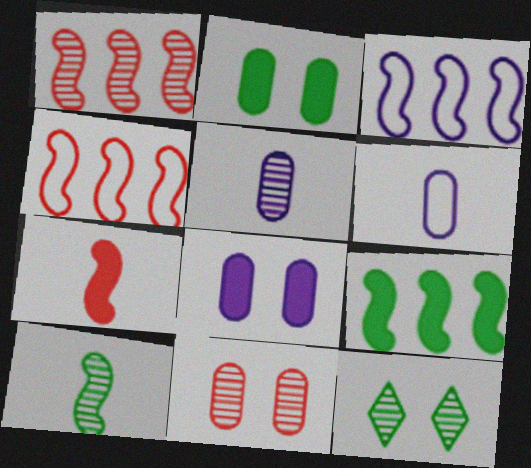[[1, 3, 9], 
[1, 5, 12]]